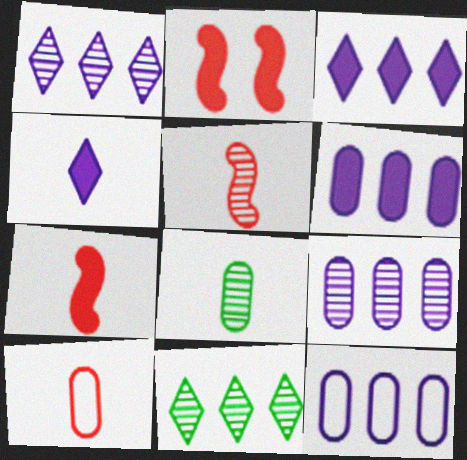[[6, 9, 12]]